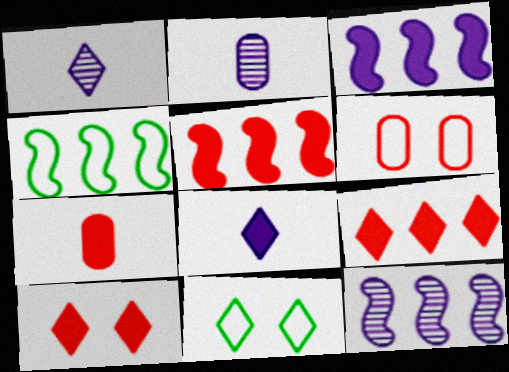[[1, 9, 11], 
[2, 4, 10], 
[2, 5, 11], 
[4, 5, 12], 
[5, 7, 10], 
[7, 11, 12]]